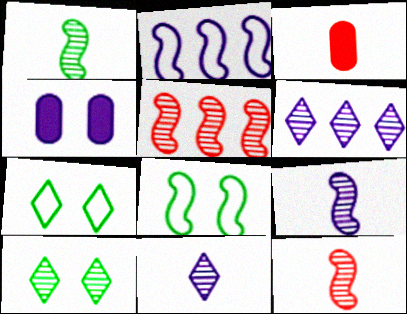[[1, 9, 12], 
[2, 3, 10], 
[2, 4, 11], 
[3, 6, 8]]